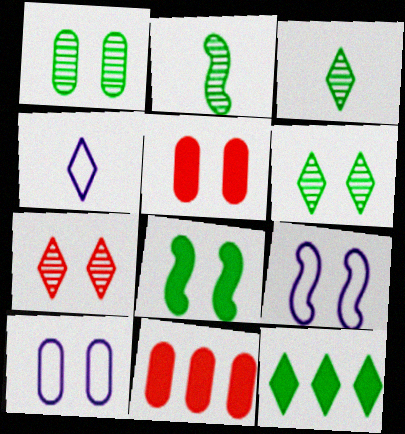[[1, 5, 10], 
[3, 9, 11], 
[4, 7, 12], 
[5, 6, 9], 
[7, 8, 10]]